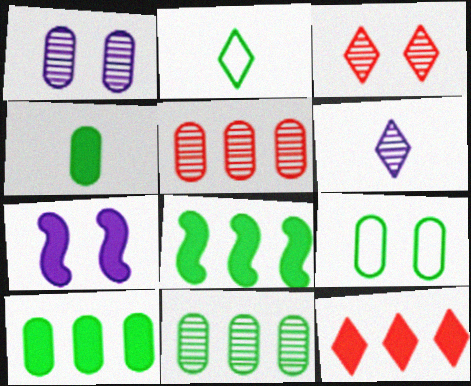[[2, 5, 7], 
[3, 7, 9], 
[4, 7, 12], 
[4, 9, 11]]